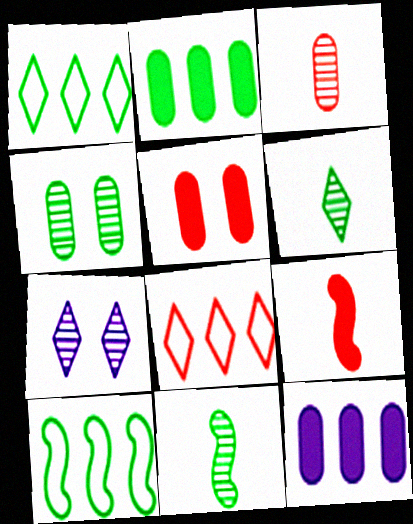[]